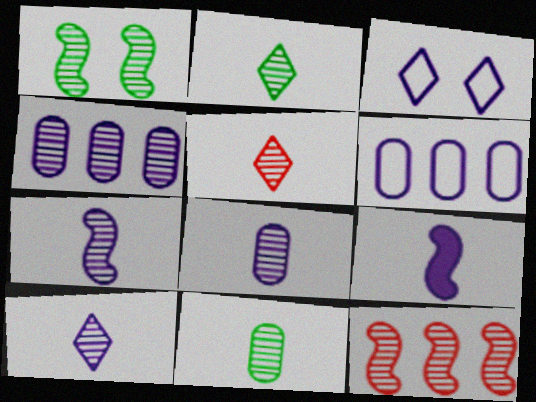[[1, 4, 5], 
[1, 7, 12], 
[2, 5, 10], 
[3, 4, 9], 
[5, 7, 11], 
[7, 8, 10]]